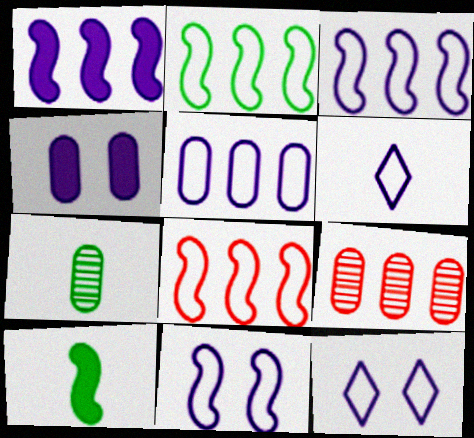[[2, 3, 8], 
[5, 6, 11], 
[9, 10, 12]]